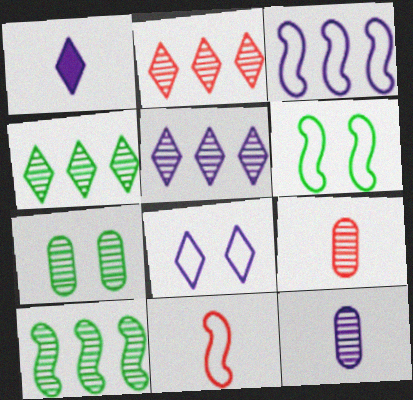[[1, 5, 8], 
[2, 4, 5], 
[3, 6, 11]]